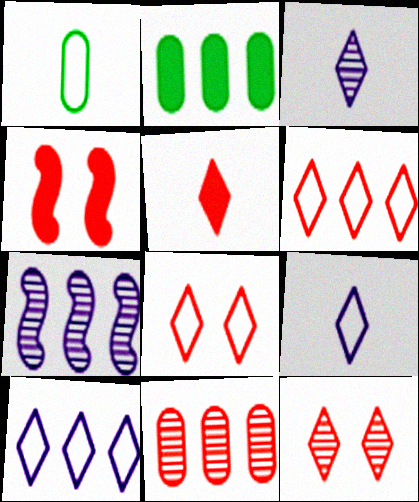[[2, 6, 7], 
[5, 6, 12]]